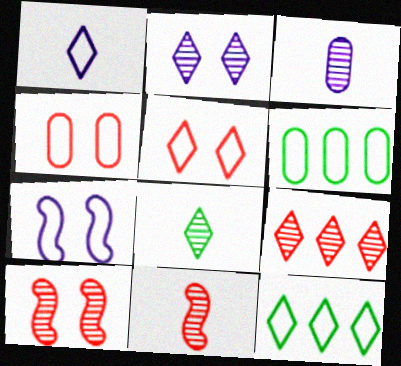[[1, 5, 12], 
[2, 8, 9], 
[3, 8, 11]]